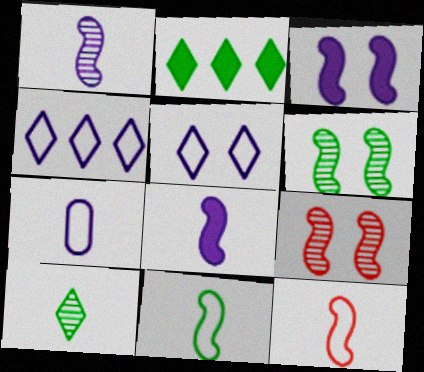[[2, 7, 9]]